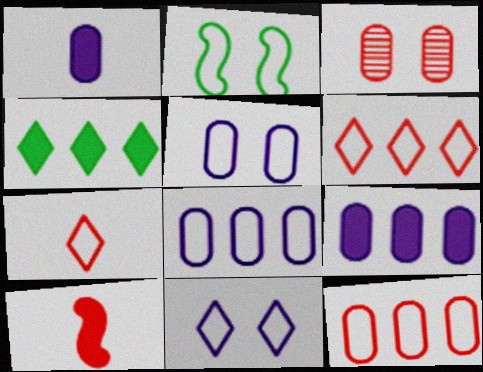[[2, 7, 8], 
[3, 6, 10]]